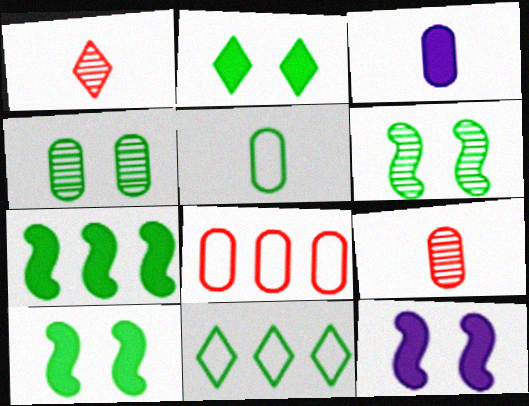[[3, 4, 8], 
[3, 5, 9], 
[9, 11, 12]]